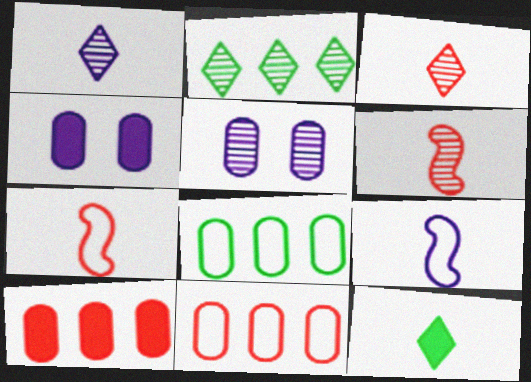[[2, 4, 7], 
[2, 5, 6]]